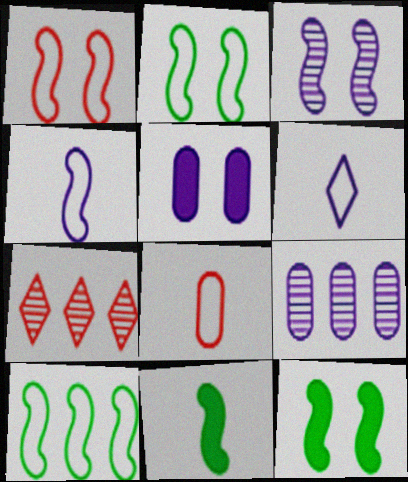[[1, 3, 12], 
[1, 4, 10]]